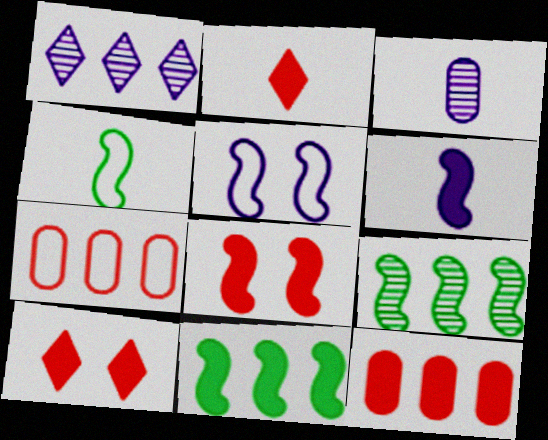[[1, 7, 11], 
[2, 3, 4], 
[2, 8, 12], 
[6, 8, 11]]